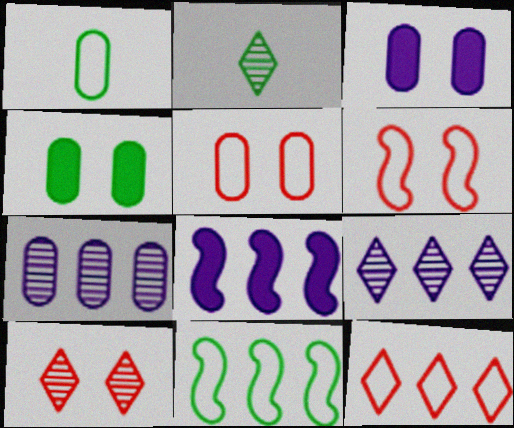[[1, 8, 10], 
[2, 4, 11], 
[2, 5, 8], 
[2, 9, 10]]